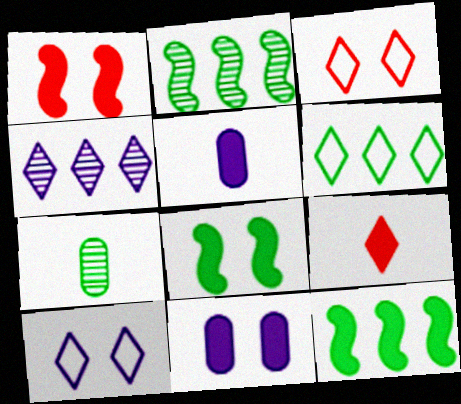[[2, 3, 5], 
[6, 7, 8], 
[9, 11, 12]]